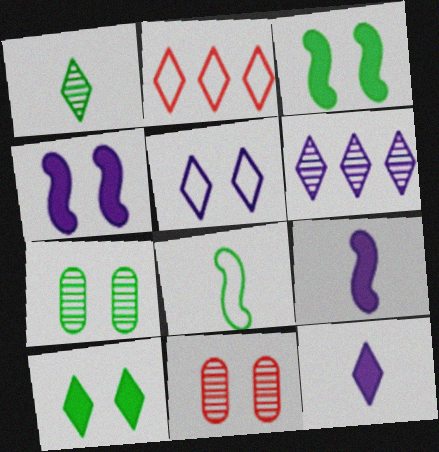[[2, 7, 9], 
[3, 5, 11], 
[5, 6, 12]]